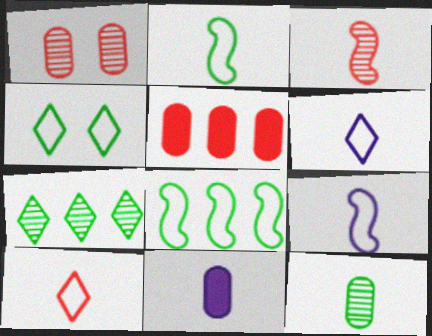[]